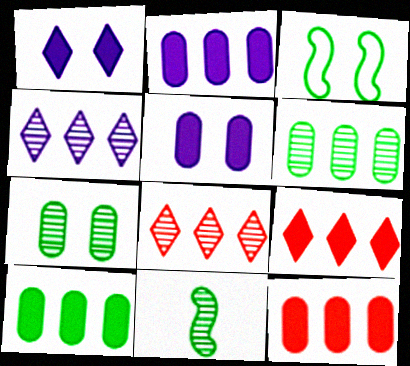[[2, 10, 12]]